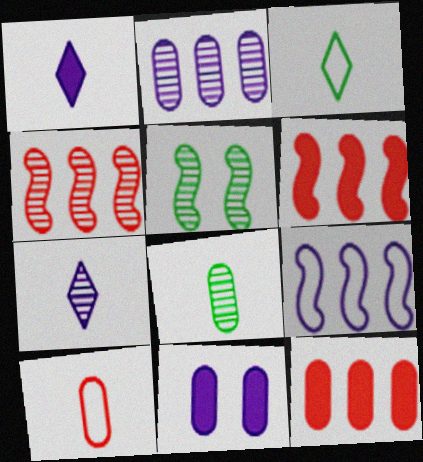[[3, 4, 11], 
[7, 9, 11]]